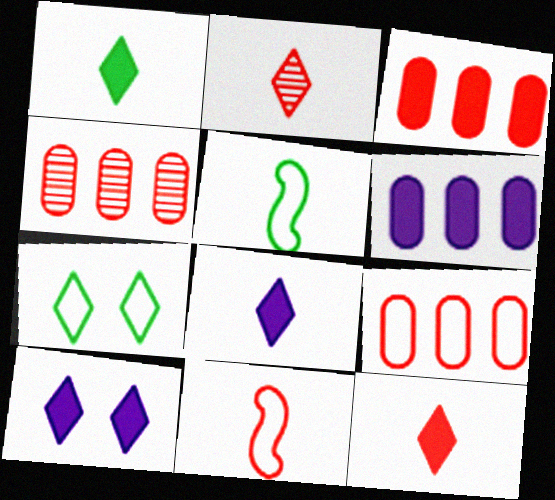[[1, 8, 12], 
[3, 4, 9], 
[4, 5, 10]]